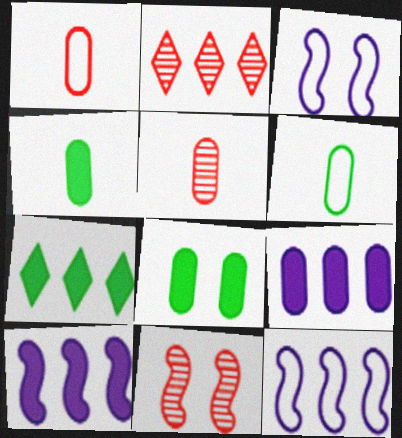[[2, 3, 4], 
[2, 5, 11], 
[3, 5, 7]]